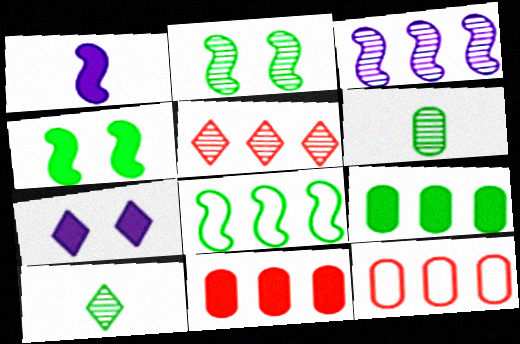[]